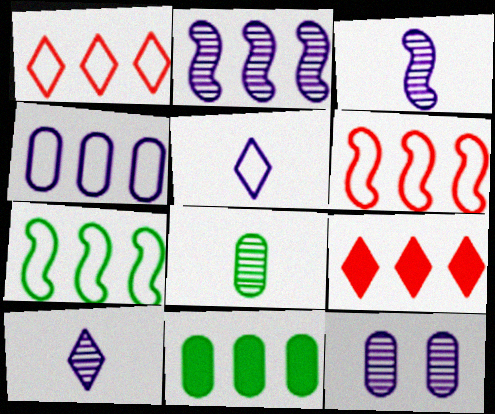[[1, 2, 11], 
[1, 4, 7], 
[2, 10, 12]]